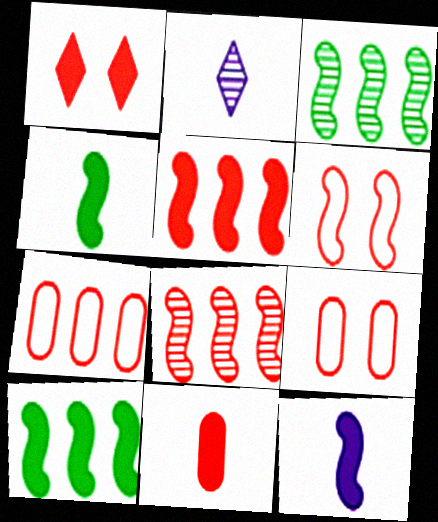[[1, 5, 11], 
[2, 9, 10], 
[3, 6, 12]]